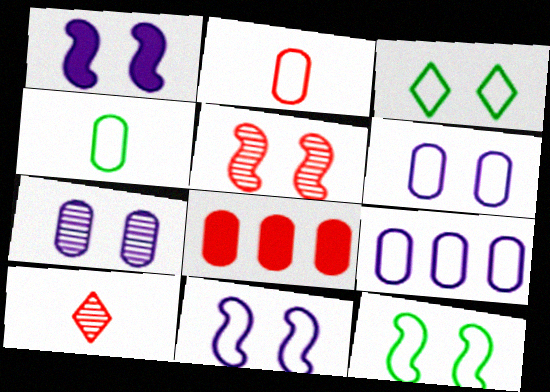[[1, 5, 12], 
[4, 7, 8]]